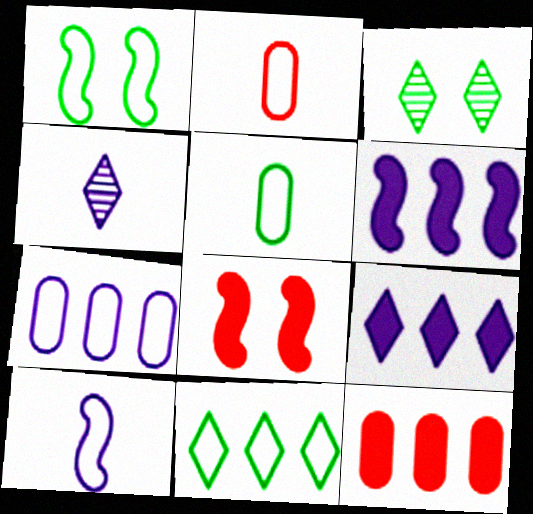[[1, 4, 12], 
[1, 5, 11], 
[2, 3, 6], 
[3, 10, 12]]